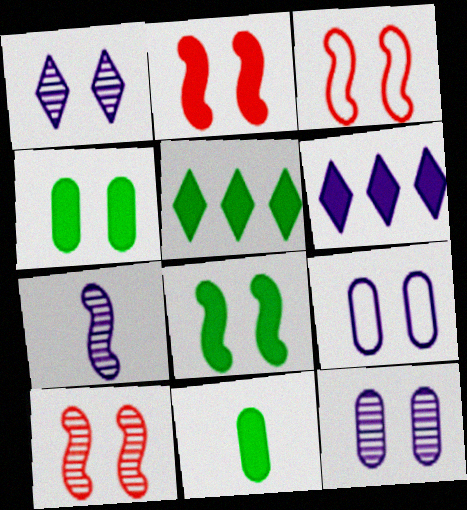[[1, 3, 4], 
[2, 3, 10], 
[2, 6, 11], 
[5, 8, 11], 
[6, 7, 9]]